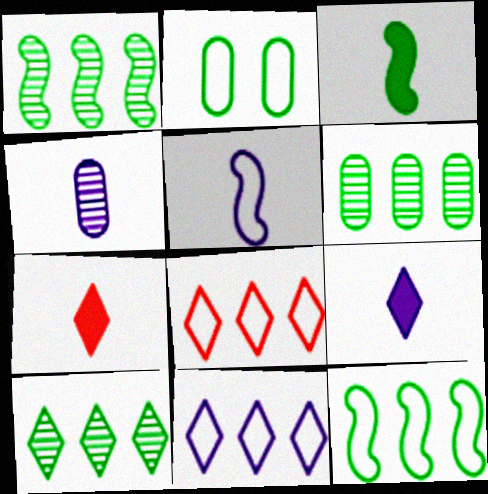[[1, 6, 10], 
[2, 3, 10], 
[2, 5, 8], 
[4, 5, 9]]